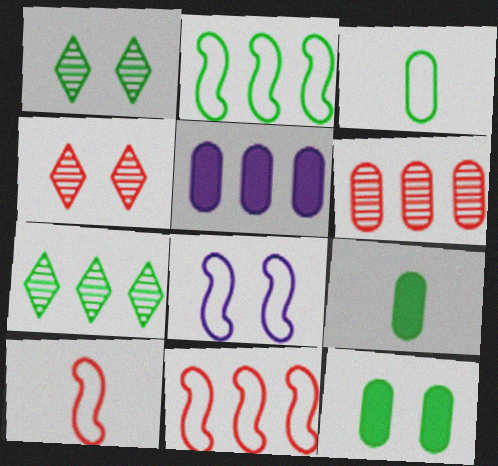[[1, 2, 9], 
[1, 5, 10], 
[2, 8, 10], 
[4, 8, 12], 
[5, 7, 11]]